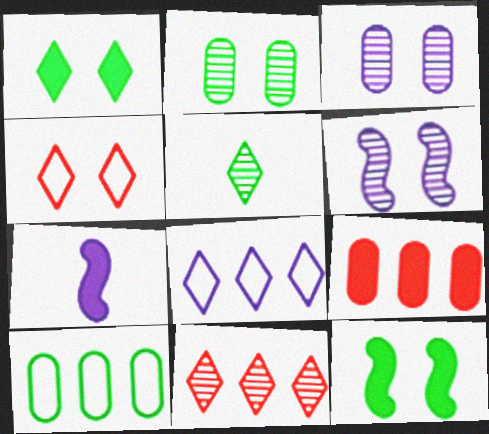[[1, 7, 9], 
[3, 4, 12], 
[3, 7, 8], 
[5, 10, 12]]